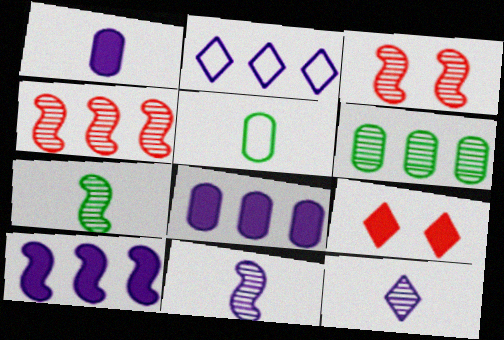[[3, 6, 12]]